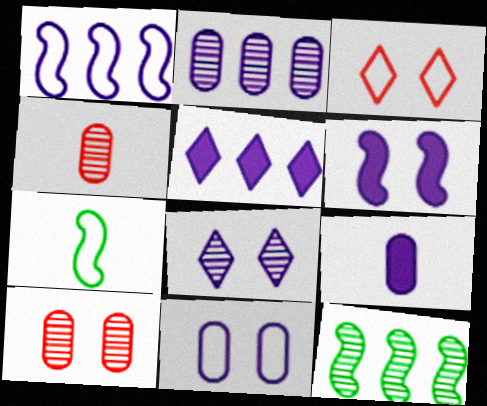[[1, 2, 5], 
[1, 8, 9], 
[2, 9, 11], 
[3, 9, 12], 
[4, 8, 12], 
[5, 6, 9], 
[5, 7, 10], 
[6, 8, 11]]